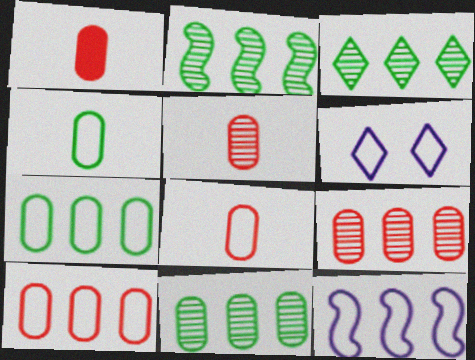[[1, 2, 6], 
[1, 5, 8], 
[2, 3, 11]]